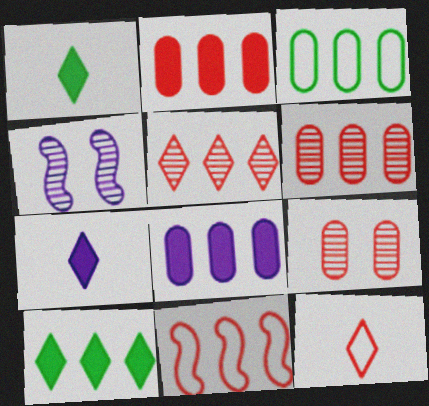[[2, 5, 11], 
[3, 6, 8]]